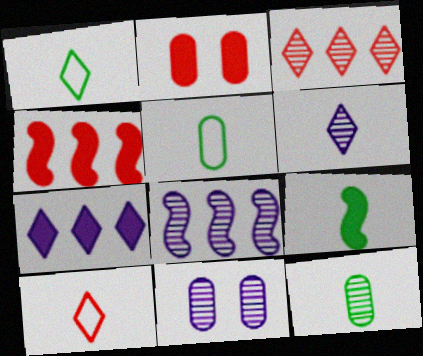[[1, 2, 8], 
[1, 4, 11], 
[1, 9, 12], 
[2, 7, 9], 
[6, 8, 11]]